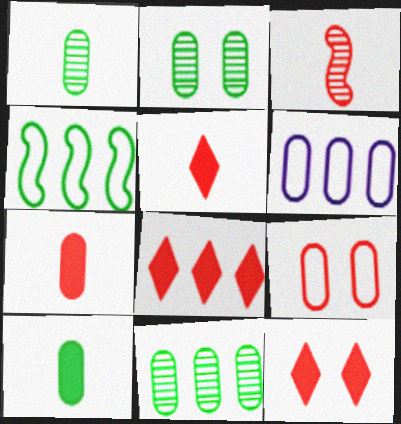[[1, 2, 11], 
[2, 6, 7], 
[3, 8, 9], 
[5, 8, 12]]